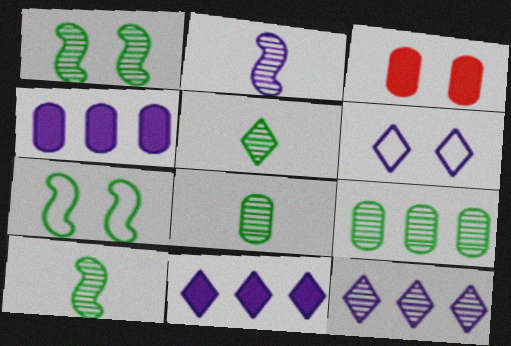[[1, 3, 6], 
[1, 5, 9], 
[2, 4, 6], 
[5, 8, 10]]